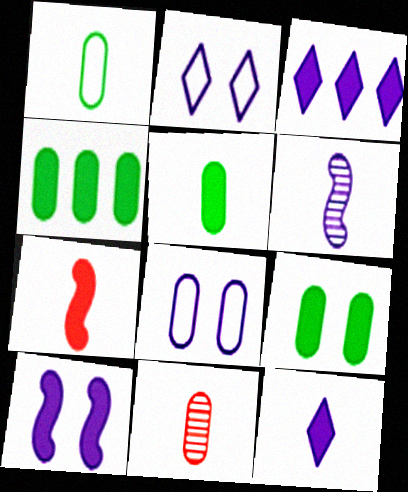[[3, 6, 8], 
[3, 7, 9], 
[4, 5, 9], 
[4, 8, 11], 
[5, 7, 12]]